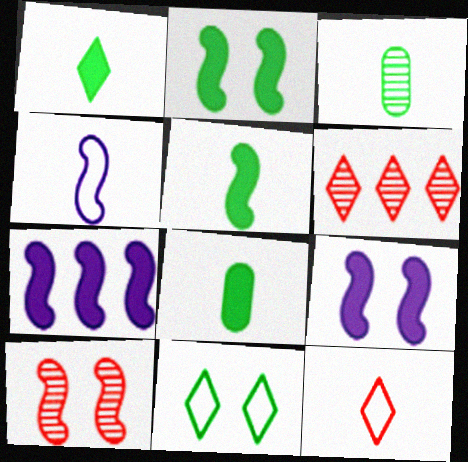[[1, 5, 8]]